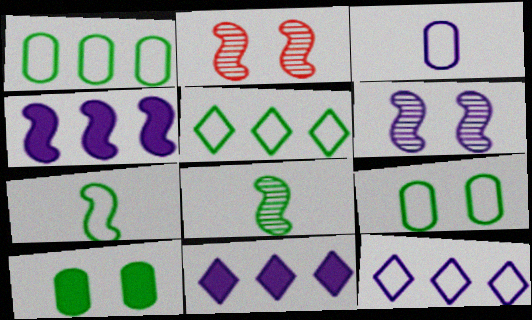[[2, 4, 7], 
[3, 6, 11], 
[5, 7, 9], 
[5, 8, 10]]